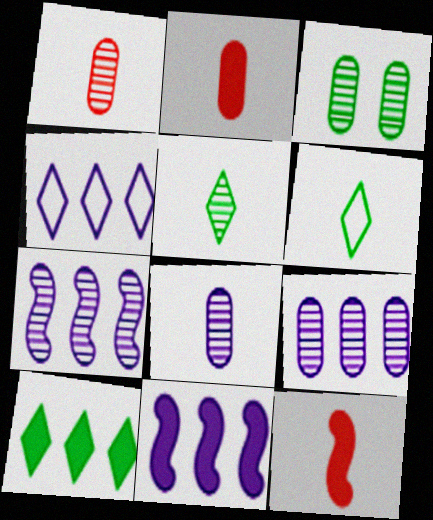[[1, 3, 9], 
[3, 4, 12], 
[4, 9, 11], 
[6, 8, 12]]